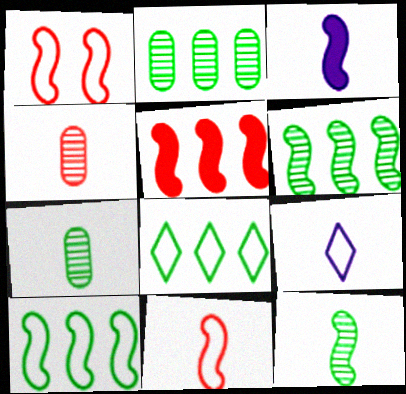[[1, 3, 6], 
[3, 11, 12]]